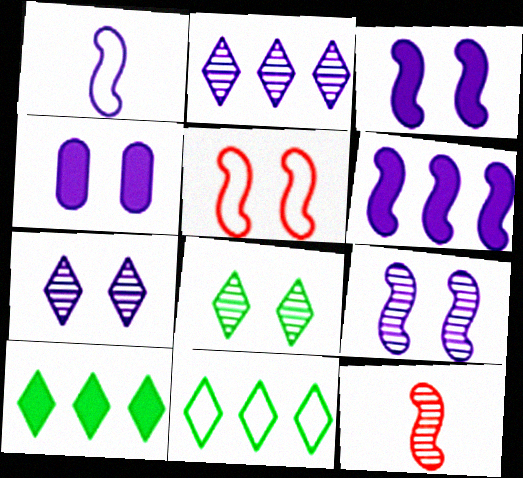[[1, 2, 4], 
[1, 6, 9], 
[4, 5, 8], 
[4, 11, 12]]